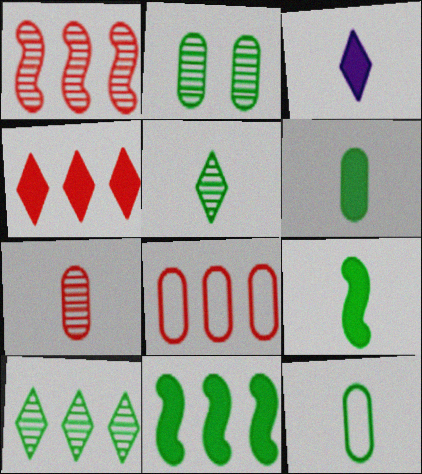[[1, 4, 8], 
[5, 9, 12]]